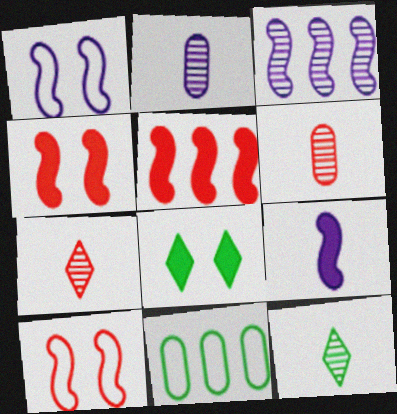[[1, 3, 9]]